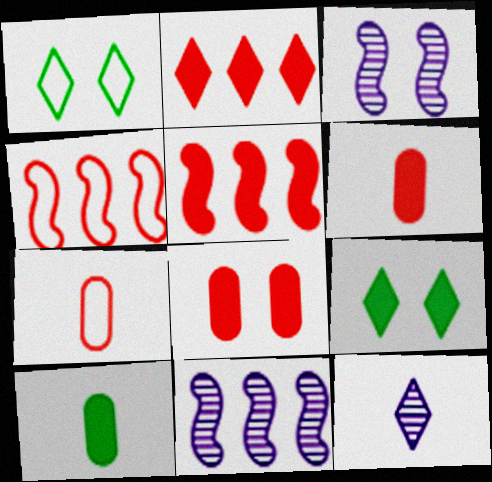[[1, 2, 12], 
[1, 3, 8], 
[1, 6, 11], 
[7, 9, 11]]